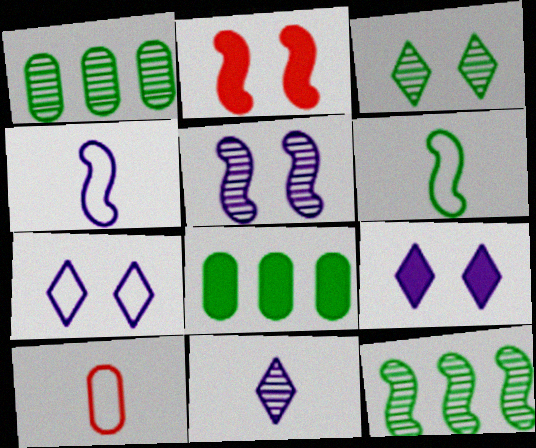[[2, 4, 12], 
[3, 6, 8], 
[9, 10, 12]]